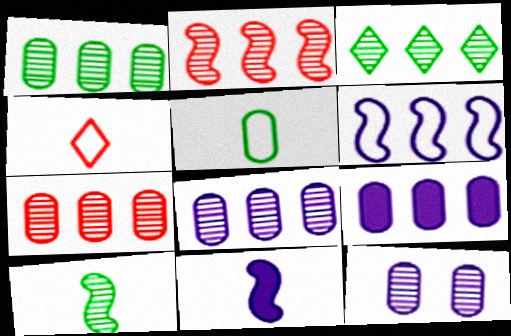[[1, 7, 8], 
[2, 3, 8]]